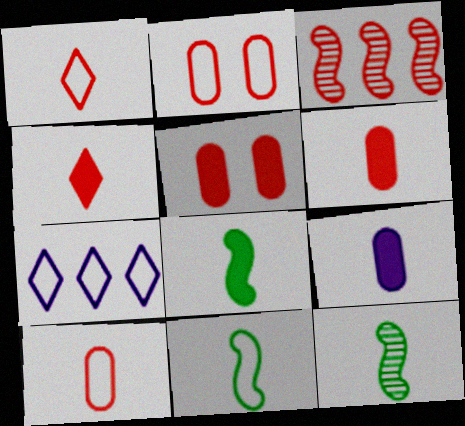[[1, 3, 5], 
[1, 9, 12], 
[2, 3, 4], 
[2, 7, 11], 
[4, 8, 9], 
[5, 7, 12], 
[8, 11, 12]]